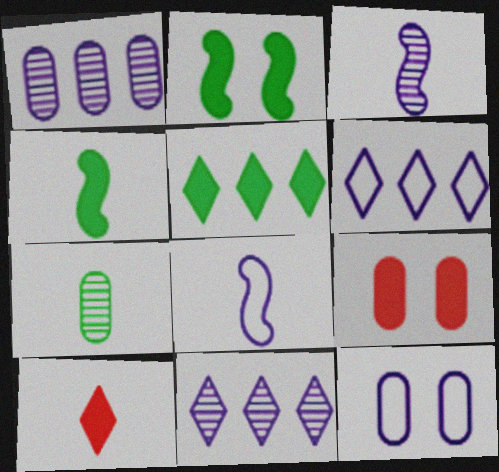[[6, 8, 12], 
[7, 8, 10]]